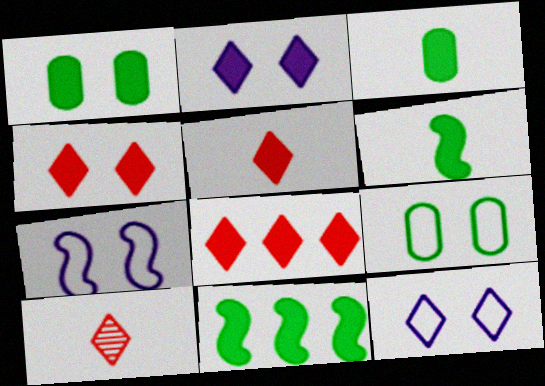[[4, 5, 8]]